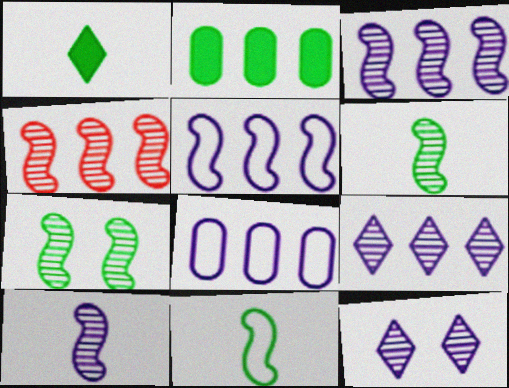[[4, 7, 10]]